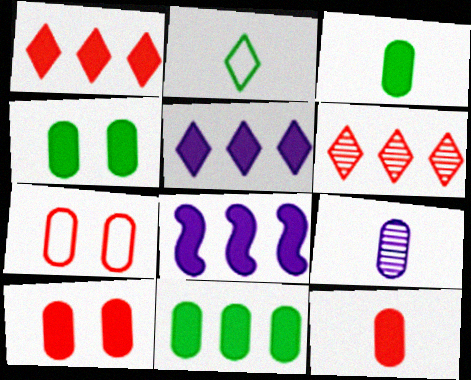[[1, 8, 11], 
[3, 4, 11], 
[7, 9, 11]]